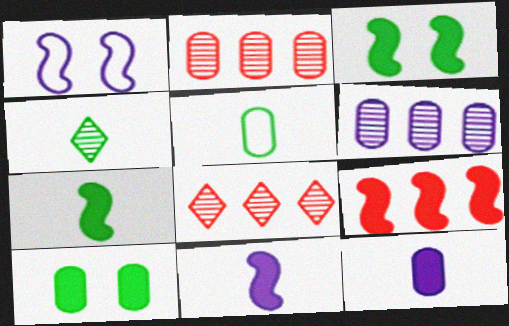[[3, 9, 11], 
[4, 5, 7]]